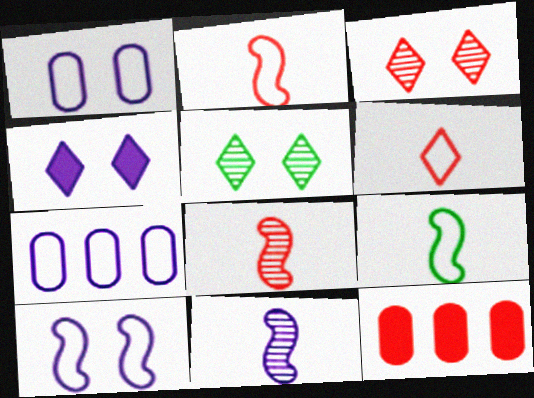[[2, 3, 12], 
[4, 7, 11]]